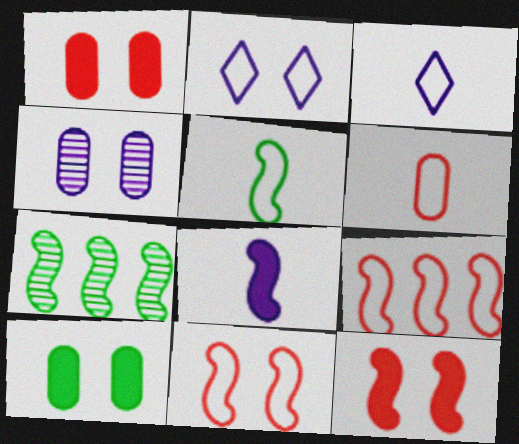[[1, 3, 7], 
[3, 5, 6], 
[7, 8, 11]]